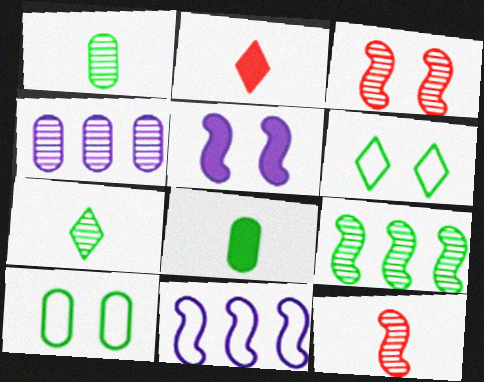[[3, 4, 7], 
[6, 8, 9]]